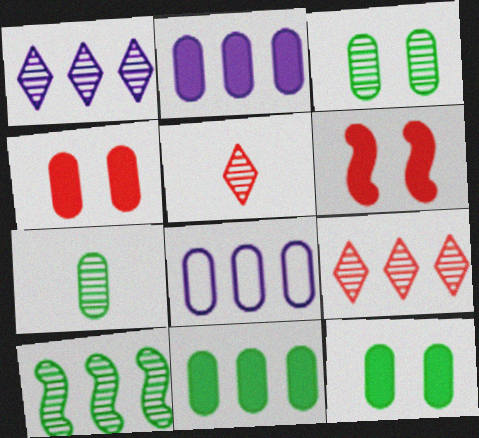[[4, 7, 8]]